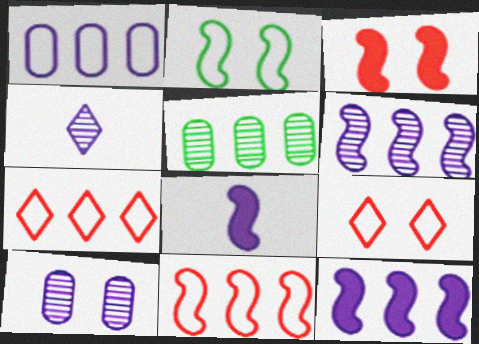[[4, 6, 10], 
[5, 7, 12], 
[5, 8, 9]]